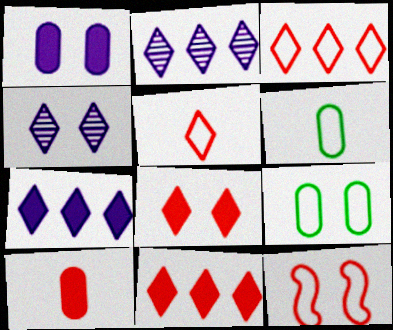[]